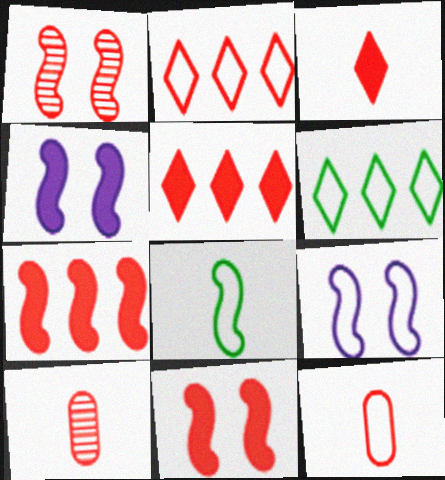[[1, 5, 12], 
[2, 10, 11], 
[4, 6, 10], 
[6, 9, 12]]